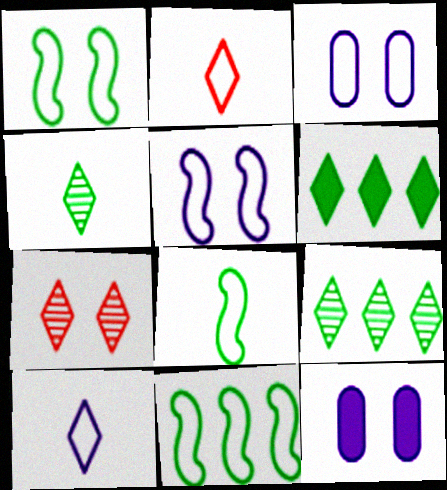[[1, 7, 12], 
[1, 8, 11], 
[2, 3, 11], 
[6, 7, 10]]